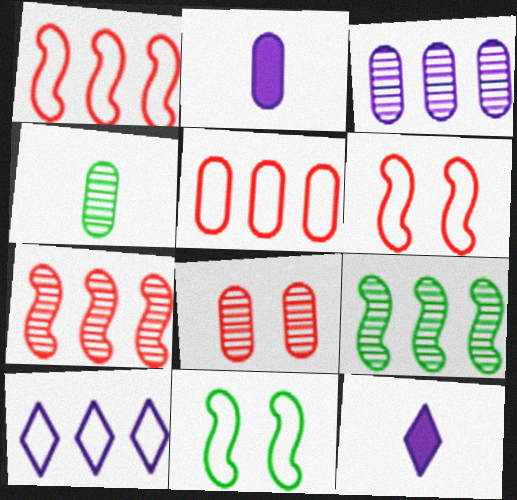[[3, 4, 8]]